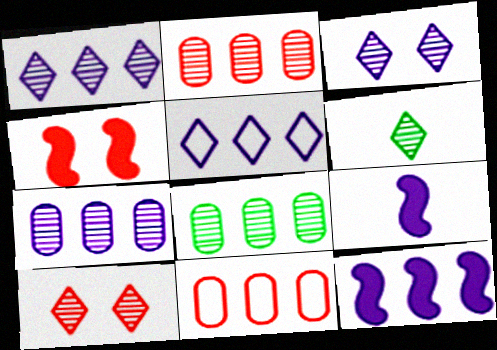[[1, 6, 10], 
[2, 7, 8], 
[5, 7, 12]]